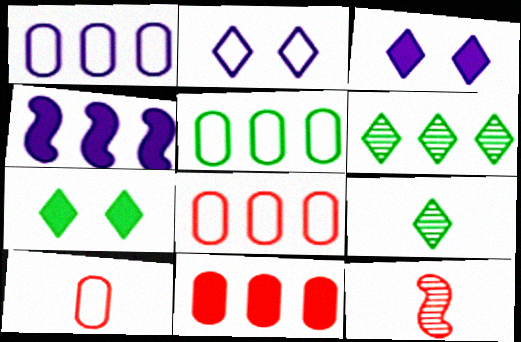[[1, 5, 8], 
[1, 7, 12], 
[3, 5, 12], 
[4, 6, 8]]